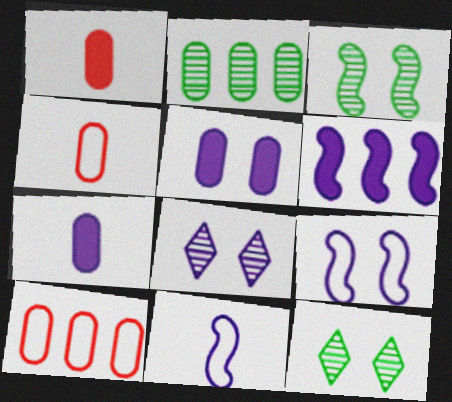[[2, 4, 5], 
[4, 6, 12], 
[5, 8, 9]]